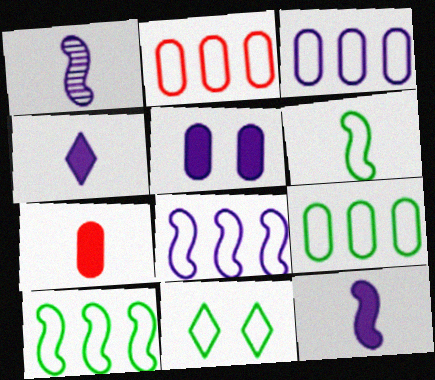[[2, 3, 9], 
[6, 9, 11]]